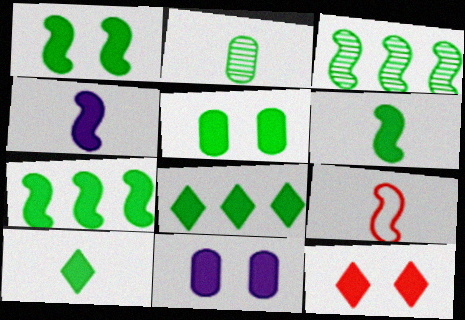[[1, 6, 7], 
[1, 11, 12], 
[5, 6, 8], 
[5, 7, 10]]